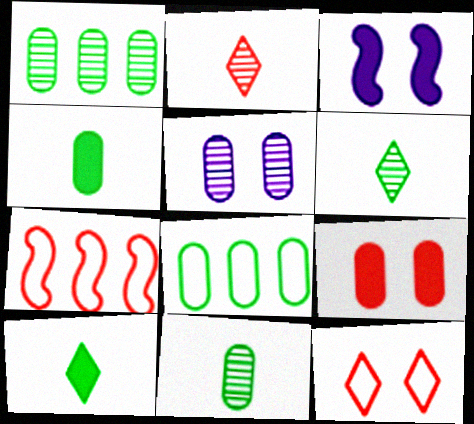[[2, 3, 8], 
[2, 7, 9], 
[5, 7, 10]]